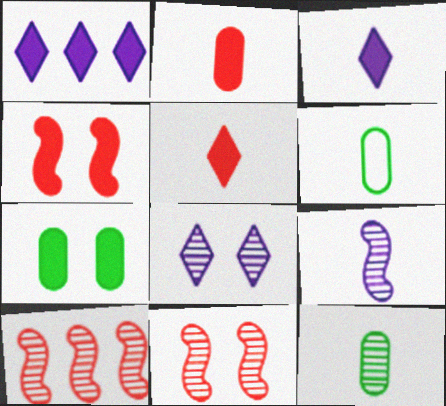[[1, 6, 11], 
[5, 6, 9], 
[8, 10, 12]]